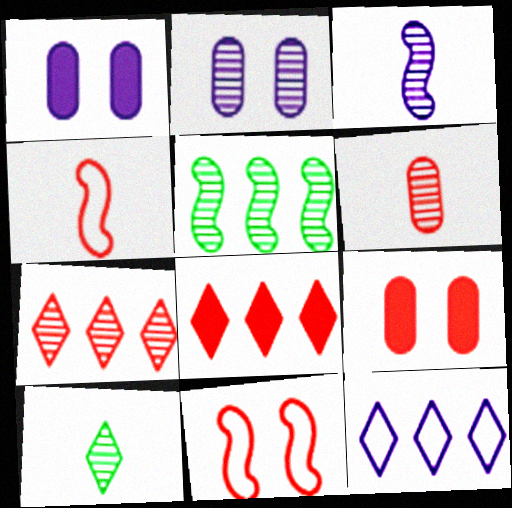[[1, 3, 12], 
[3, 6, 10], 
[4, 7, 9], 
[6, 8, 11]]